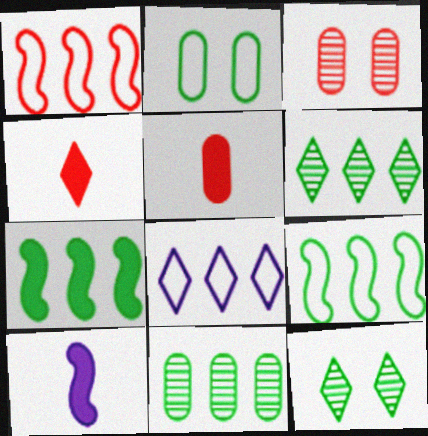[[1, 3, 4], 
[4, 8, 12]]